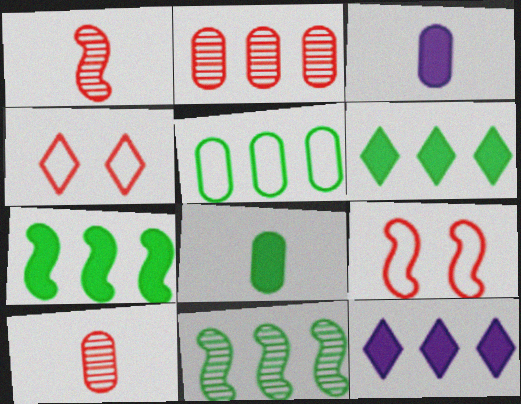[[3, 4, 11], 
[5, 6, 11]]